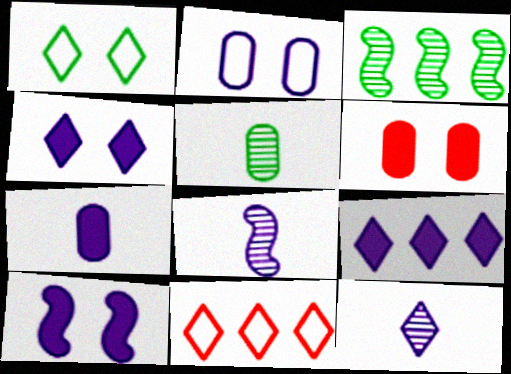[[2, 8, 9], 
[5, 10, 11], 
[7, 9, 10]]